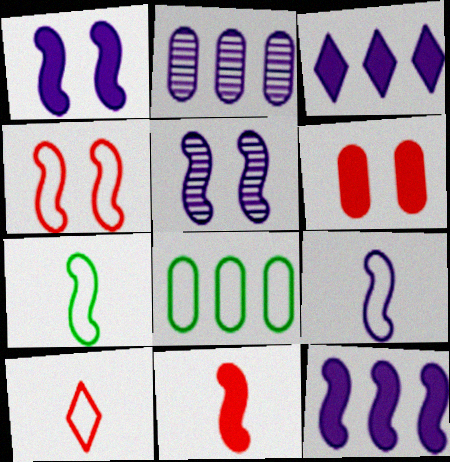[[5, 9, 12]]